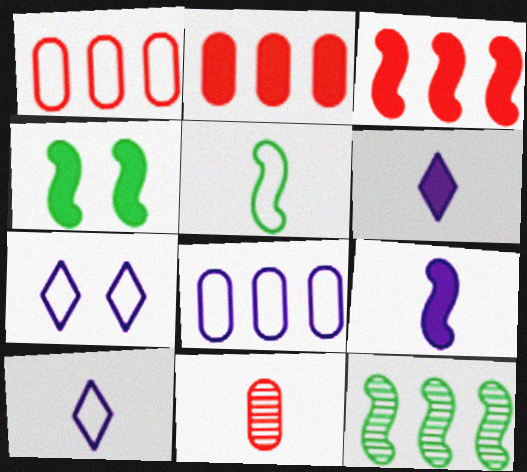[[1, 5, 7], 
[2, 4, 6], 
[3, 4, 9], 
[4, 5, 12], 
[5, 6, 11]]